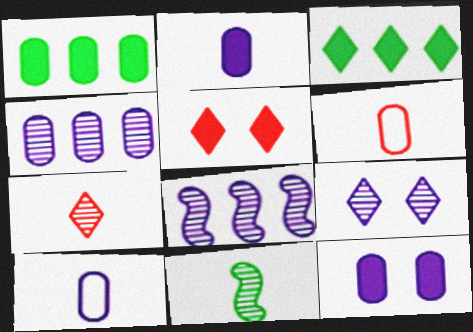[[4, 10, 12]]